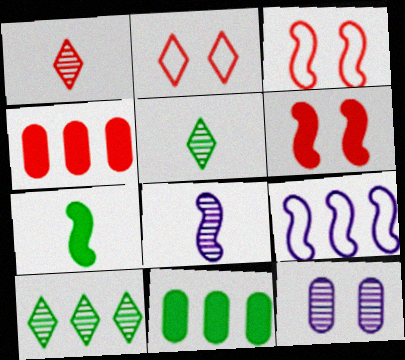[[1, 3, 4], 
[2, 8, 11], 
[4, 9, 10]]